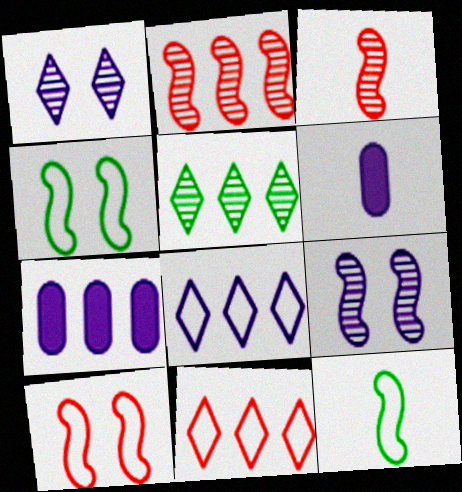[[5, 6, 10], 
[6, 8, 9]]